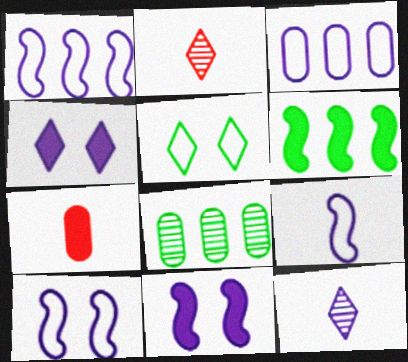[[1, 9, 10], 
[3, 11, 12], 
[4, 6, 7]]